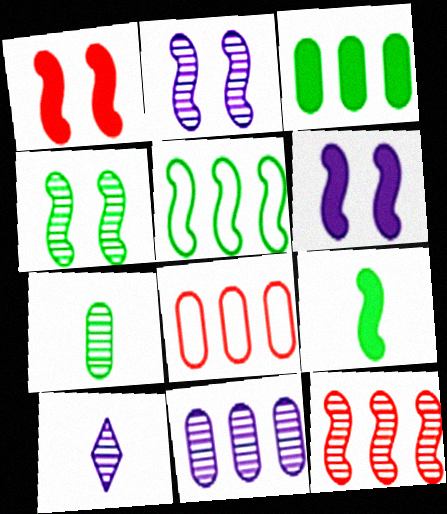[[2, 10, 11], 
[3, 8, 11], 
[4, 5, 9]]